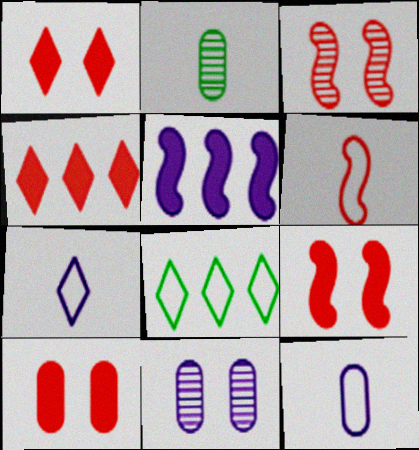[[1, 9, 10], 
[5, 7, 11]]